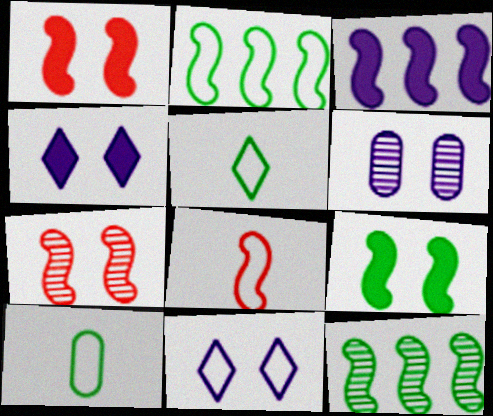[]